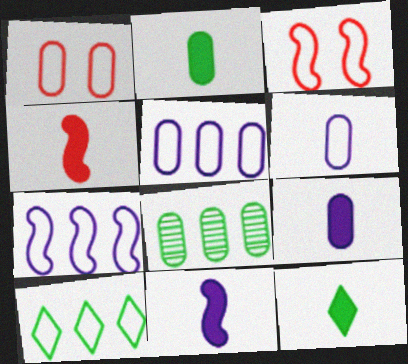[[1, 8, 9], 
[3, 6, 10], 
[4, 9, 12]]